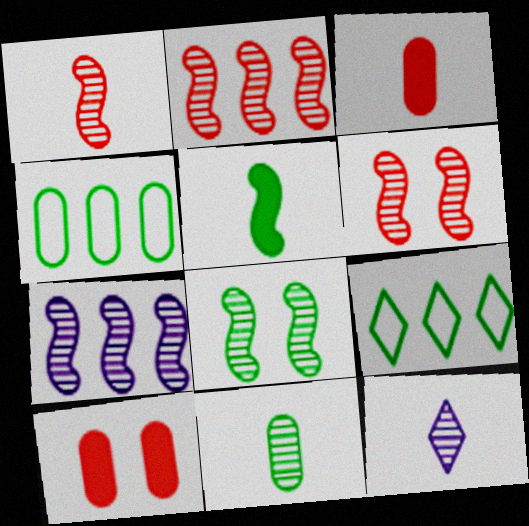[[1, 2, 6], 
[1, 7, 8], 
[1, 11, 12]]